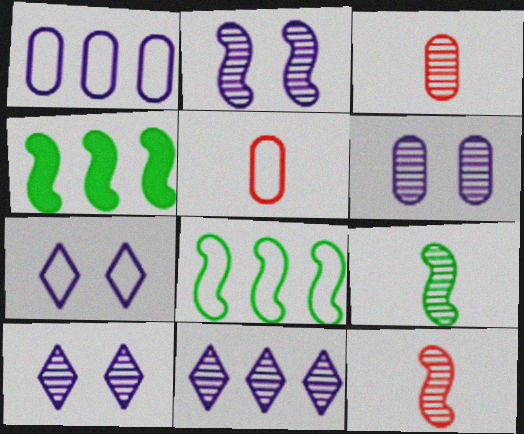[[2, 6, 10], 
[3, 4, 7], 
[4, 5, 10], 
[5, 7, 8]]